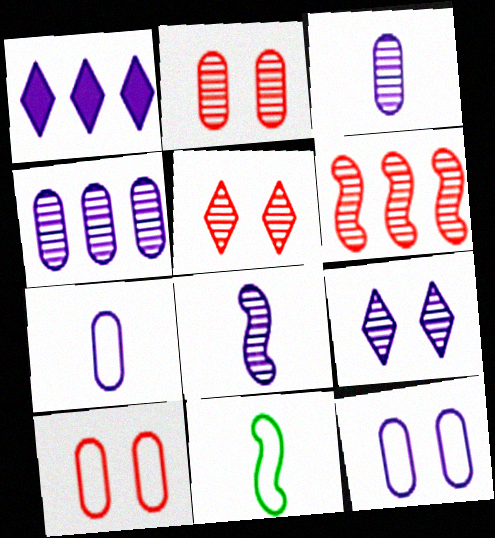[[1, 2, 11], 
[1, 8, 12], 
[4, 8, 9]]